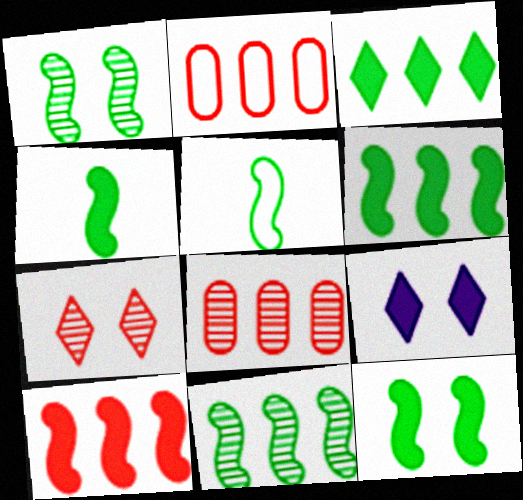[[1, 5, 6], 
[4, 6, 12], 
[5, 8, 9], 
[5, 11, 12]]